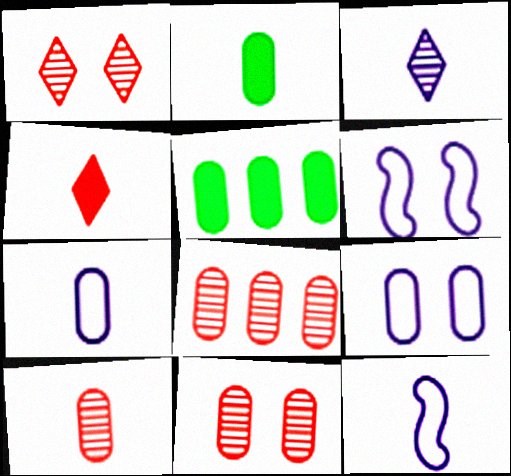[[1, 5, 12], 
[2, 7, 10], 
[2, 8, 9], 
[5, 7, 11], 
[5, 9, 10], 
[8, 10, 11]]